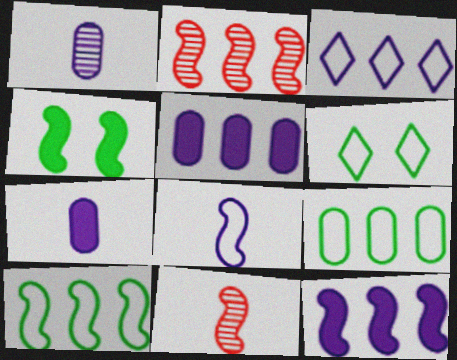[[2, 4, 8], 
[2, 6, 7], 
[2, 10, 12], 
[5, 6, 11]]